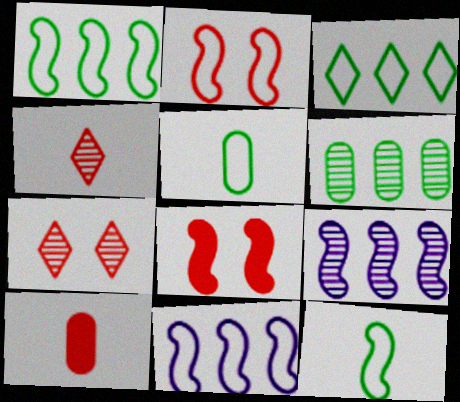[[2, 11, 12], 
[8, 9, 12]]